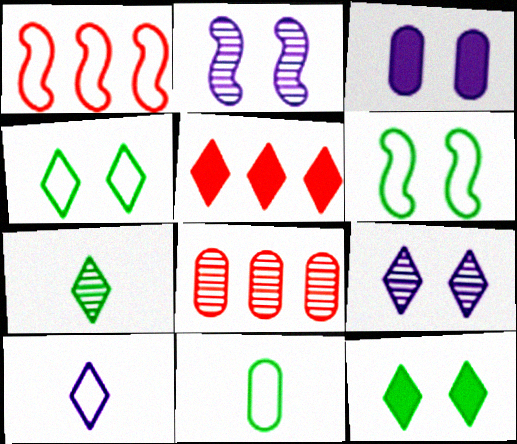[[1, 3, 7], 
[1, 5, 8], 
[2, 5, 11], 
[2, 7, 8], 
[3, 8, 11]]